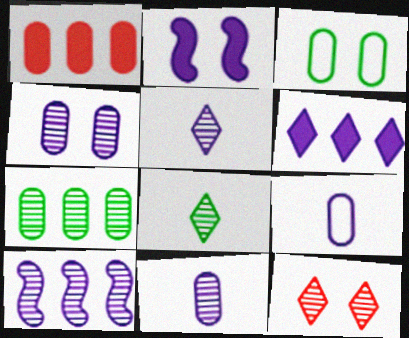[[1, 3, 11], 
[2, 3, 12], 
[4, 5, 10]]